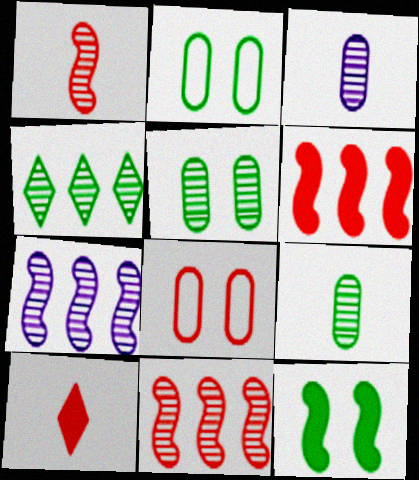[[2, 7, 10], 
[8, 10, 11]]